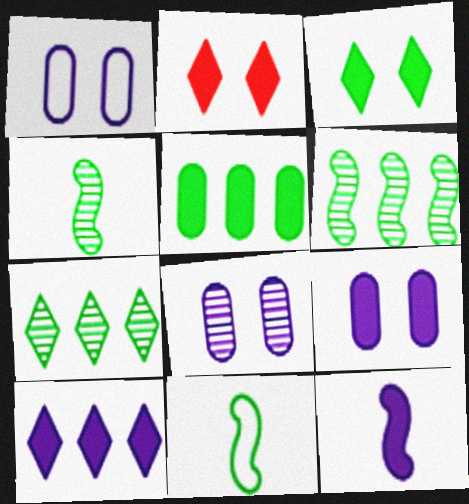[[1, 8, 9], 
[2, 5, 12], 
[9, 10, 12]]